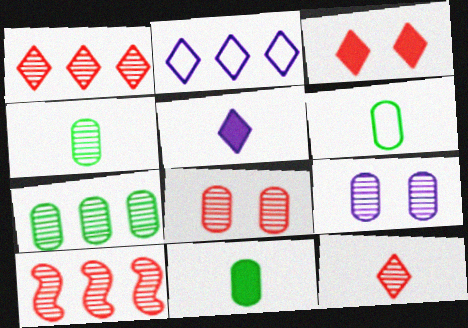[[4, 6, 11], 
[8, 10, 12]]